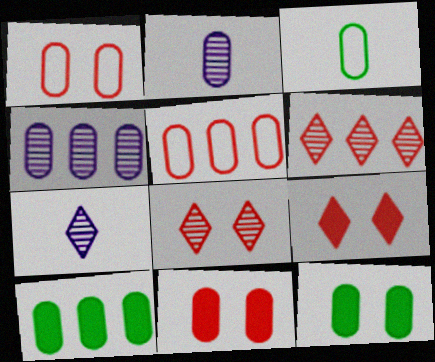[[1, 2, 10], 
[2, 5, 12], 
[3, 4, 11], 
[4, 5, 10]]